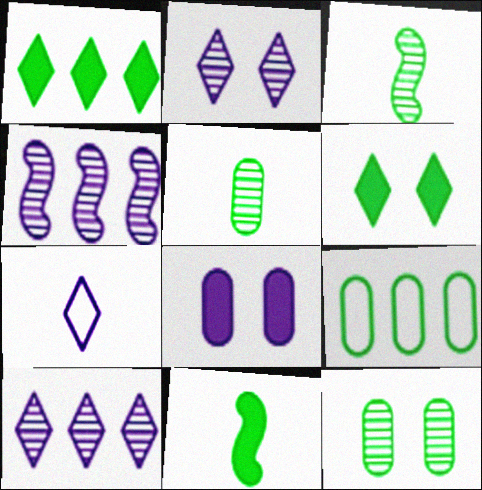[[3, 6, 9], 
[4, 7, 8]]